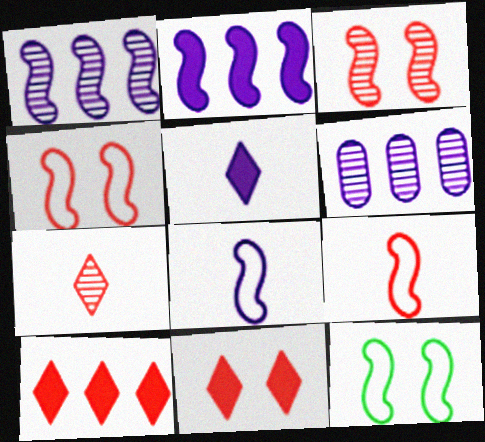[]